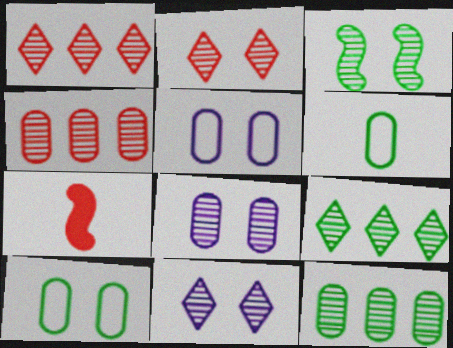[[2, 3, 8], 
[5, 7, 9]]